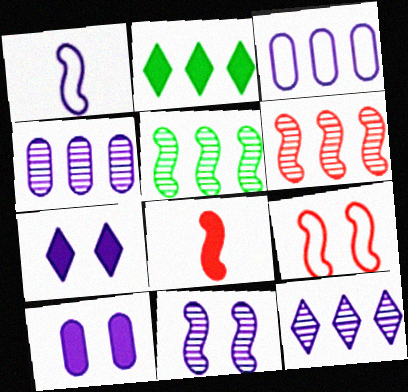[[1, 4, 7], 
[1, 10, 12], 
[2, 3, 6], 
[2, 8, 10], 
[6, 8, 9]]